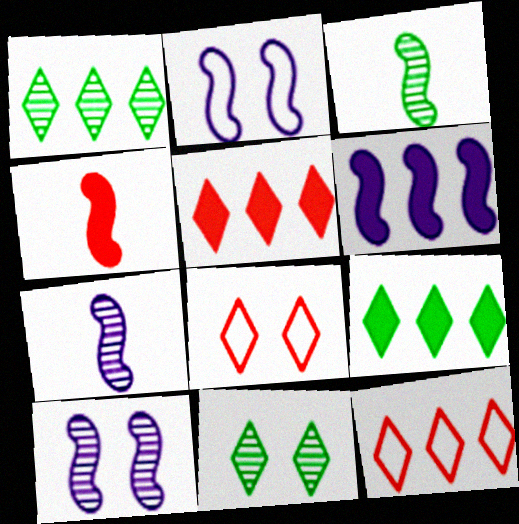[[2, 6, 7]]